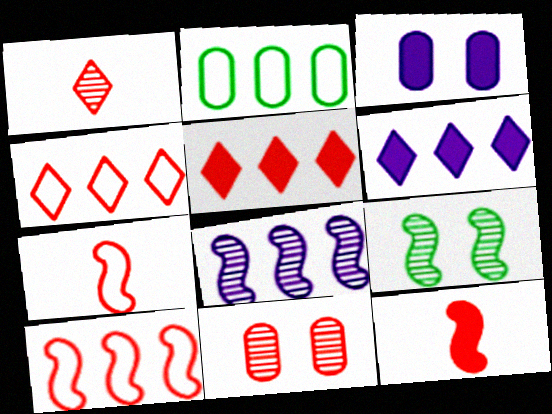[[2, 5, 8], 
[4, 11, 12], 
[5, 7, 11]]